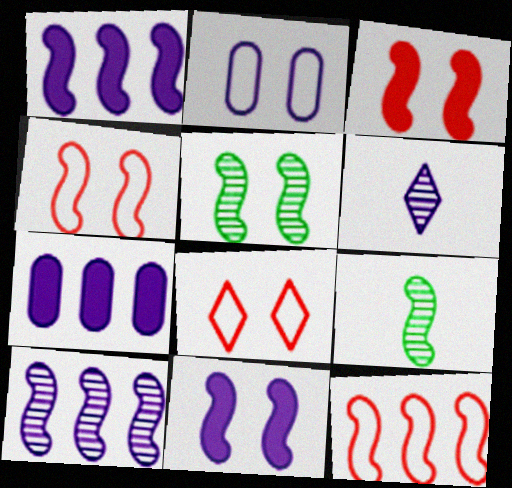[[1, 2, 6], 
[1, 4, 9], 
[4, 5, 11], 
[7, 8, 9], 
[9, 11, 12]]